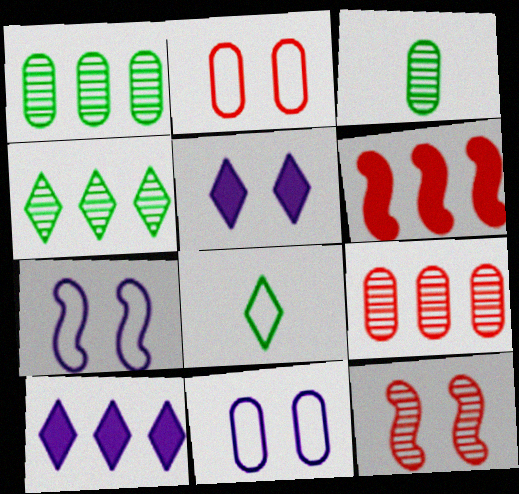[]